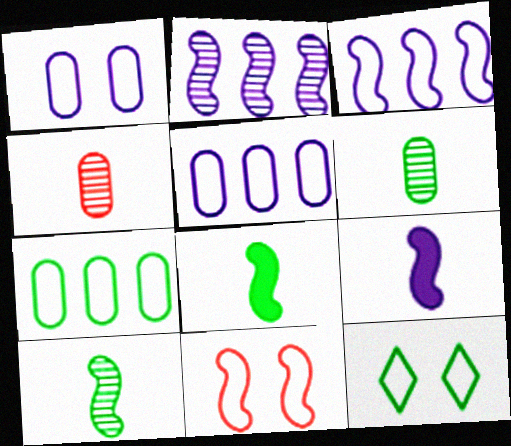[[1, 11, 12], 
[2, 8, 11]]